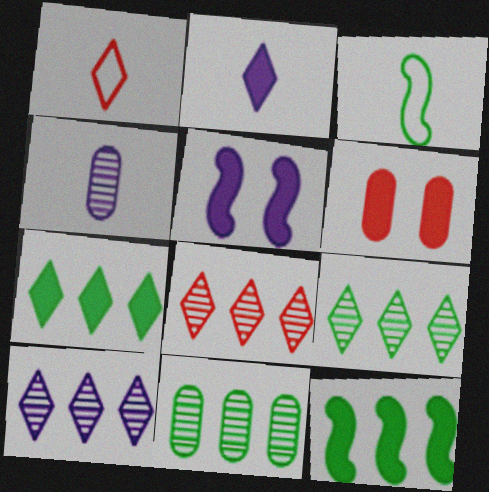[[1, 5, 11], 
[2, 6, 12], 
[3, 6, 10], 
[8, 9, 10]]